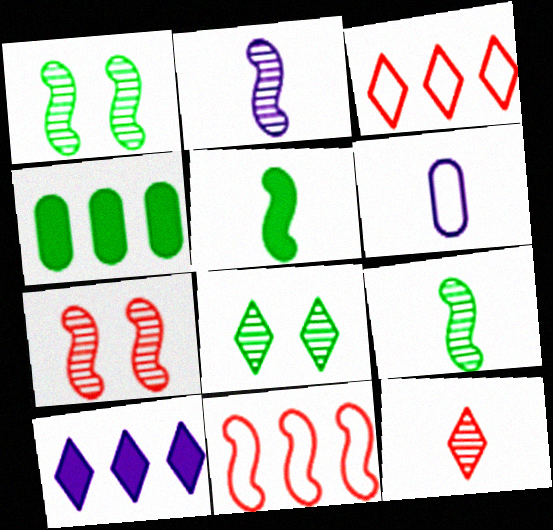[[5, 6, 12]]